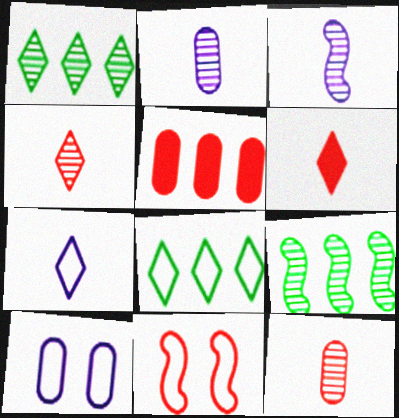[[4, 5, 11], 
[6, 9, 10]]